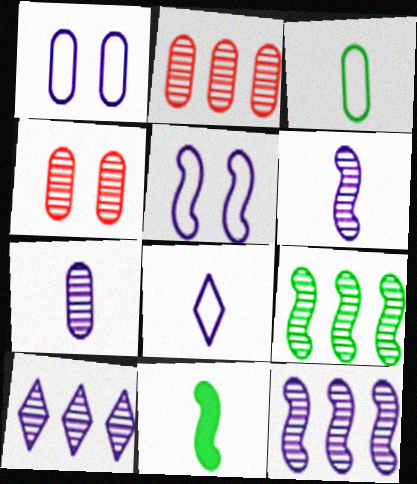[[2, 9, 10]]